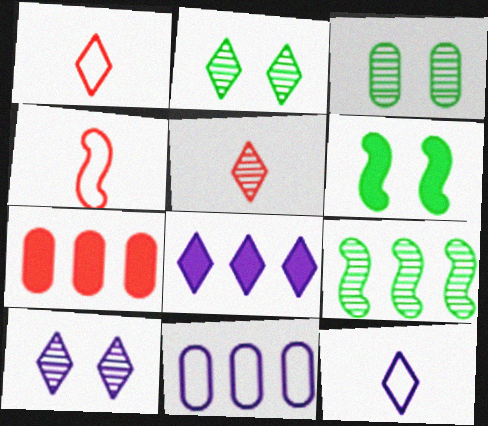[[1, 2, 8], 
[3, 4, 8], 
[5, 6, 11], 
[8, 10, 12]]